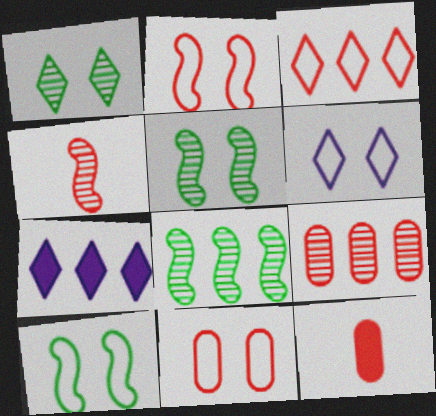[[6, 8, 12], 
[6, 10, 11], 
[9, 11, 12]]